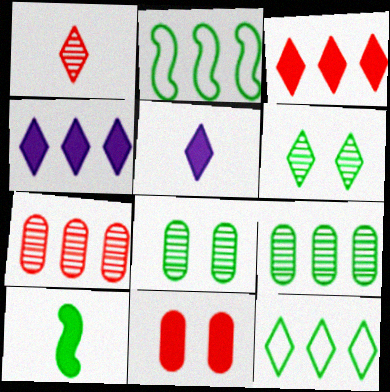[[2, 4, 7], 
[4, 10, 11], 
[8, 10, 12]]